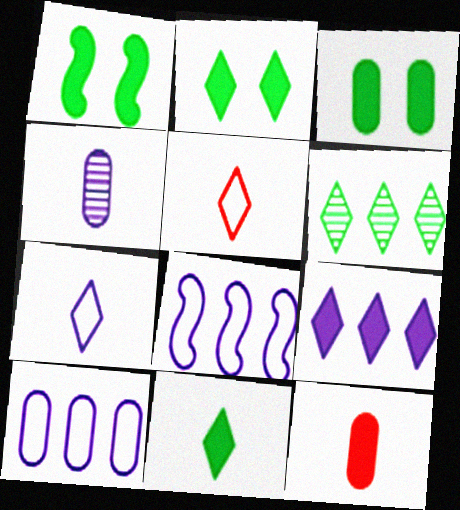[[1, 2, 3], 
[1, 9, 12]]